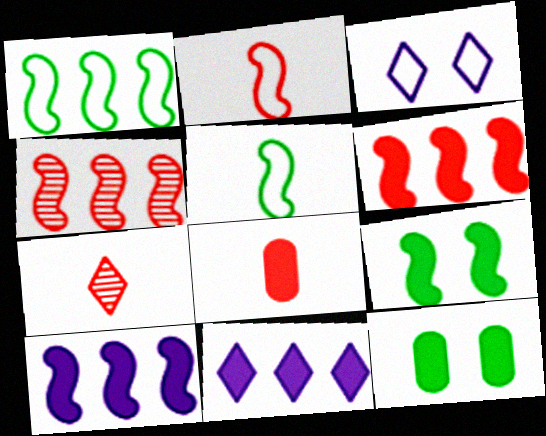[[1, 4, 10], 
[2, 7, 8], 
[8, 9, 11]]